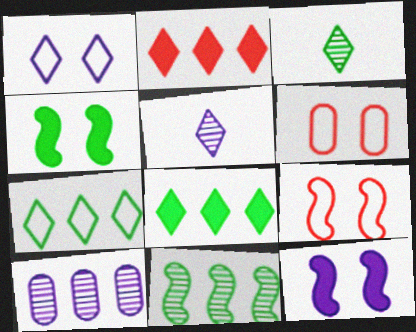[[1, 2, 3]]